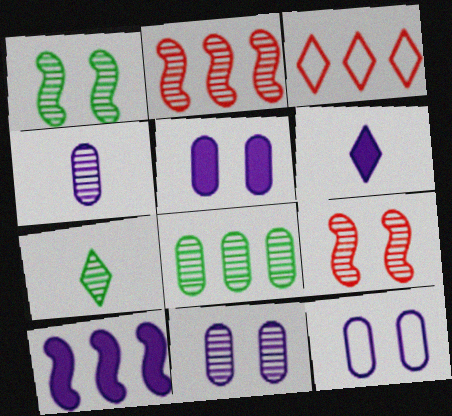[[1, 7, 8], 
[2, 7, 11], 
[3, 8, 10], 
[5, 6, 10], 
[5, 11, 12]]